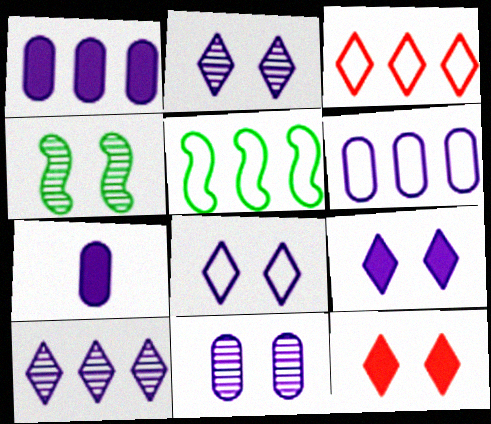[[2, 8, 9], 
[3, 4, 7], 
[3, 5, 6], 
[6, 7, 11]]